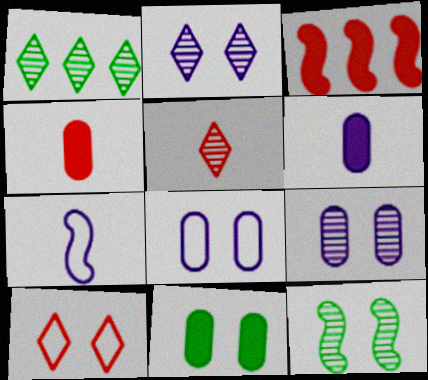[[1, 2, 5], 
[3, 7, 12]]